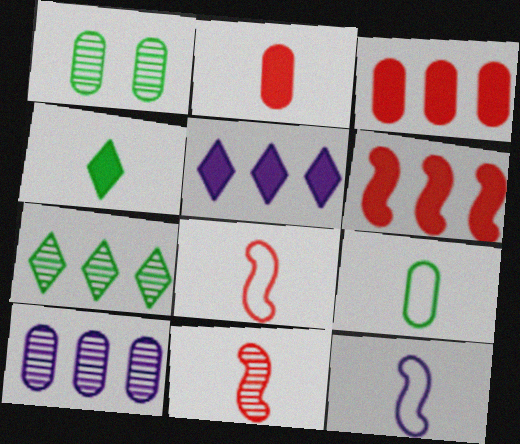[[1, 5, 8]]